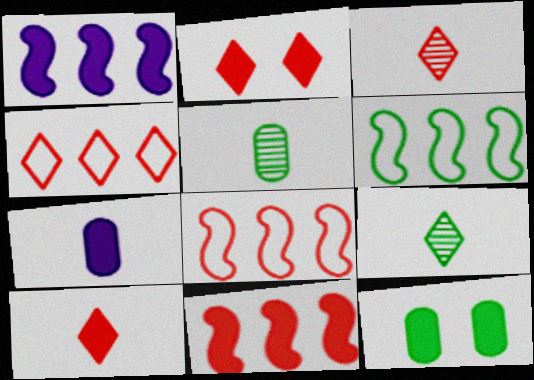[[1, 10, 12], 
[2, 3, 4], 
[6, 9, 12]]